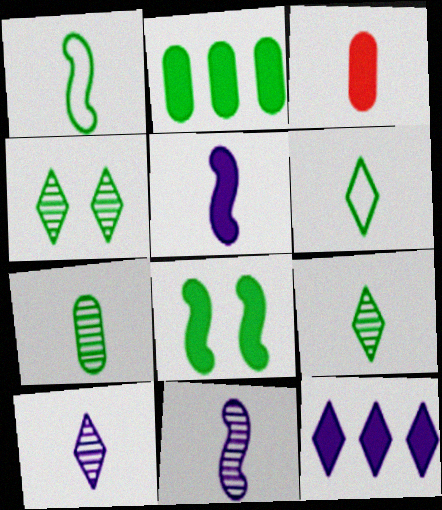[[1, 2, 4], 
[1, 3, 10], 
[3, 6, 11], 
[3, 8, 12]]